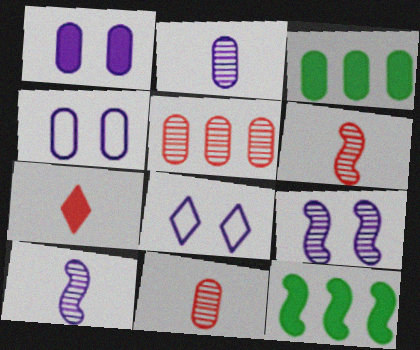[[1, 7, 12], 
[1, 8, 9], 
[3, 4, 11], 
[3, 6, 8], 
[8, 11, 12]]